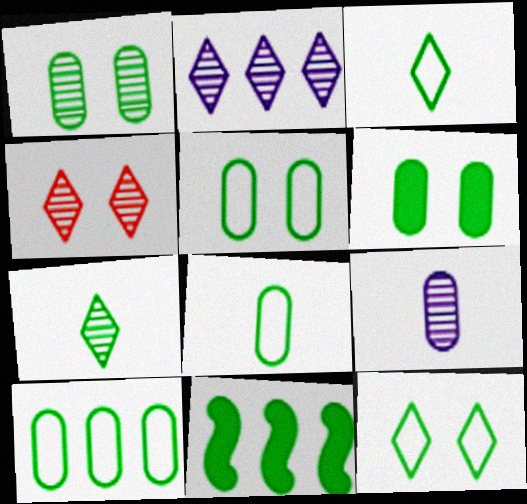[[1, 3, 11], 
[1, 5, 6], 
[2, 4, 7], 
[5, 7, 11], 
[5, 8, 10]]